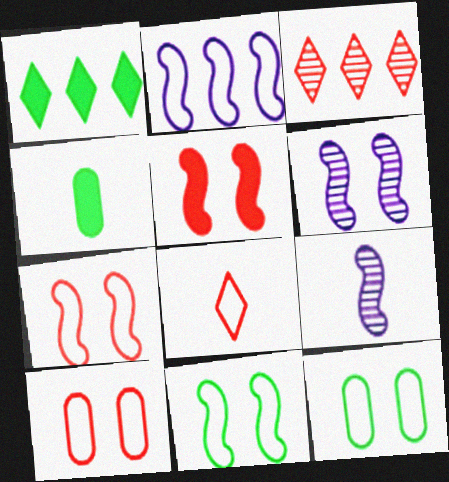[[1, 9, 10], 
[2, 8, 12], 
[4, 8, 9], 
[5, 6, 11]]